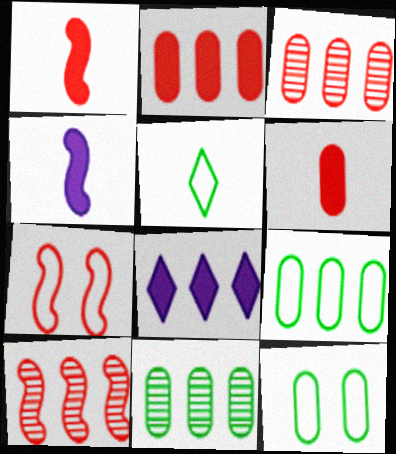[[1, 7, 10], 
[8, 9, 10]]